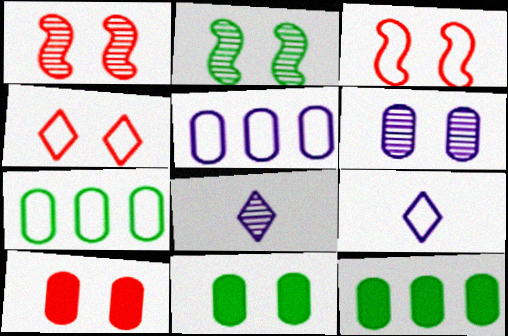[[1, 4, 10], 
[1, 9, 12], 
[3, 7, 9], 
[3, 8, 12]]